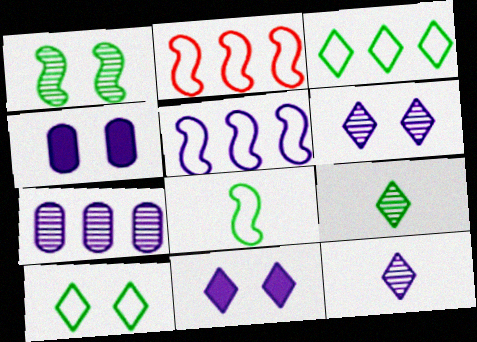[[2, 4, 9], 
[4, 5, 12]]